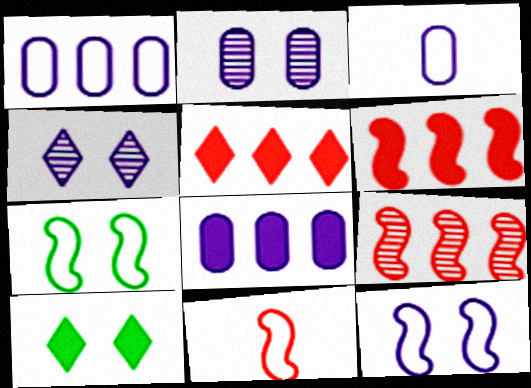[[2, 3, 8], 
[3, 9, 10]]